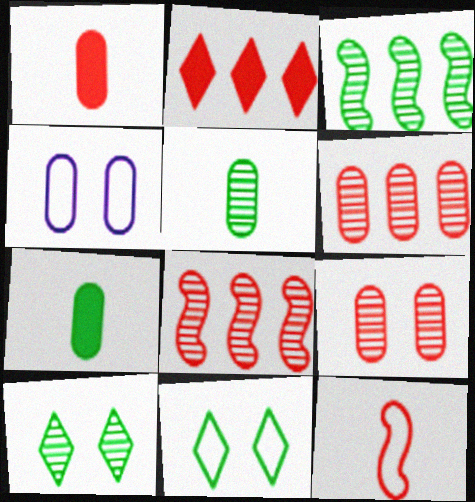[[2, 9, 12], 
[3, 5, 10], 
[3, 7, 11], 
[4, 6, 7]]